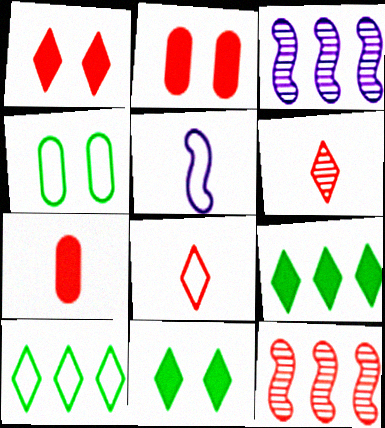[[2, 8, 12]]